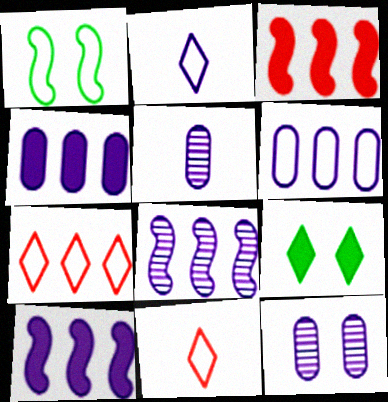[[1, 6, 11], 
[2, 10, 12]]